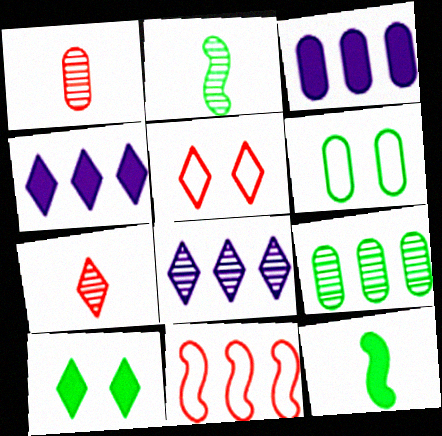[[1, 3, 6], 
[2, 3, 5], 
[4, 9, 11]]